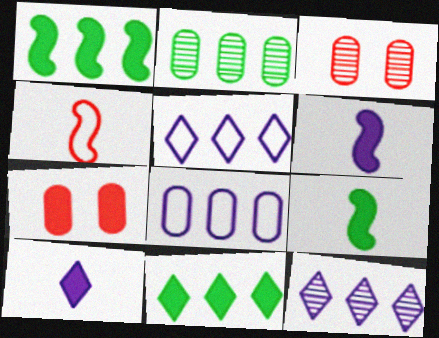[[1, 7, 10], 
[3, 5, 9], 
[6, 7, 11]]